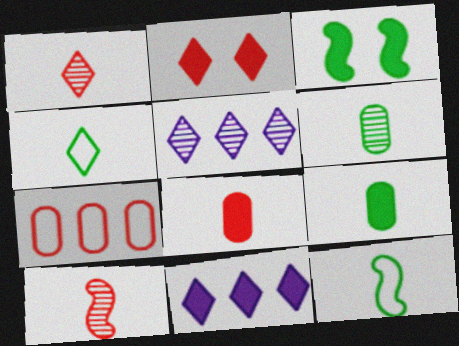[[2, 4, 5], 
[2, 7, 10], 
[3, 8, 11]]